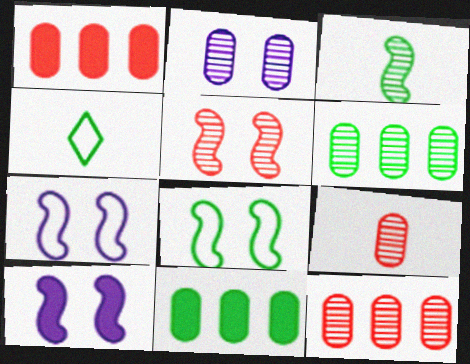[[2, 6, 9], 
[4, 10, 12], 
[5, 8, 10]]